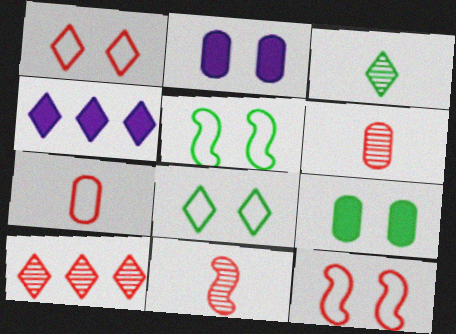[[1, 3, 4], 
[4, 5, 6]]